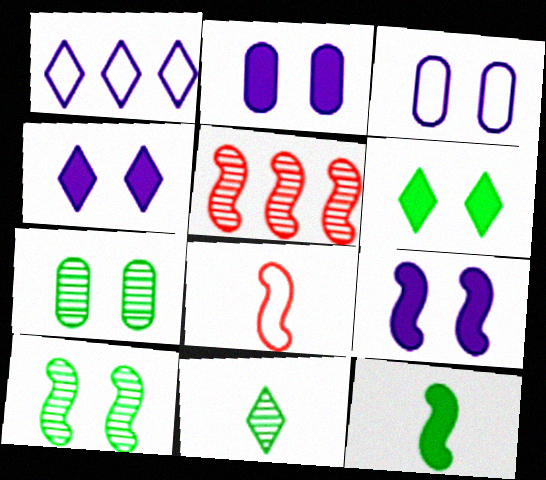[[2, 4, 9]]